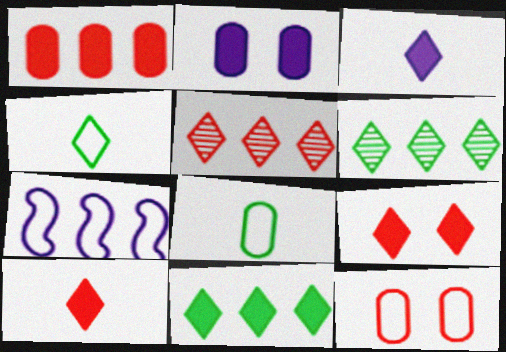[[1, 6, 7], 
[3, 9, 11], 
[4, 7, 12]]